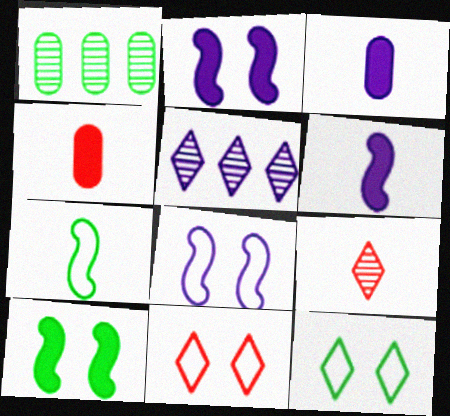[[1, 6, 11], 
[3, 5, 8], 
[3, 7, 9]]